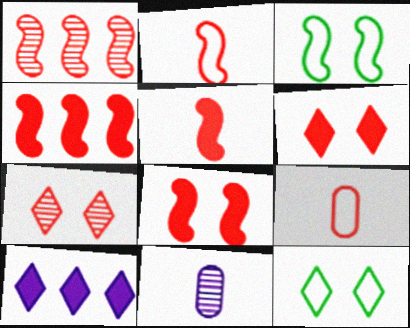[[1, 2, 8], 
[1, 6, 9], 
[4, 5, 8], 
[4, 7, 9], 
[4, 11, 12]]